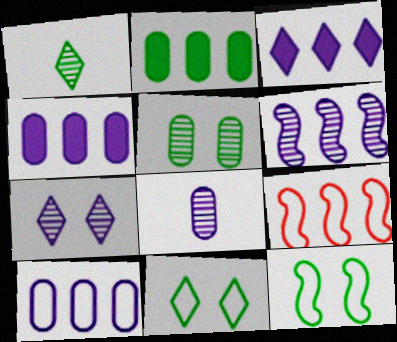[[1, 2, 12], 
[3, 6, 10], 
[6, 7, 8]]